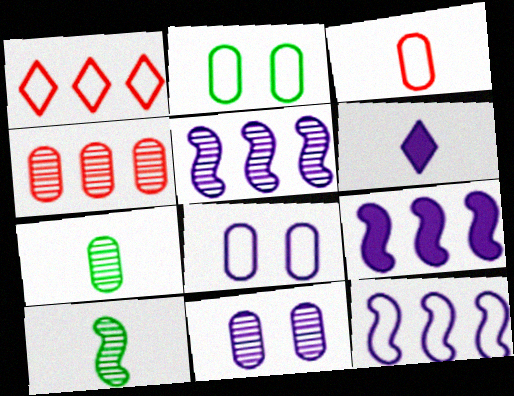[[3, 6, 10], 
[4, 7, 11], 
[5, 6, 8], 
[5, 9, 12], 
[6, 11, 12]]